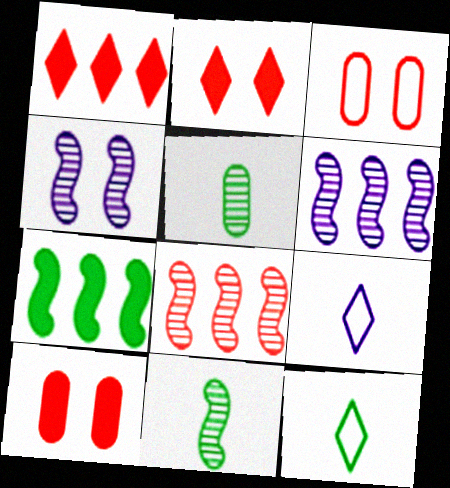[[4, 8, 11], 
[6, 10, 12]]